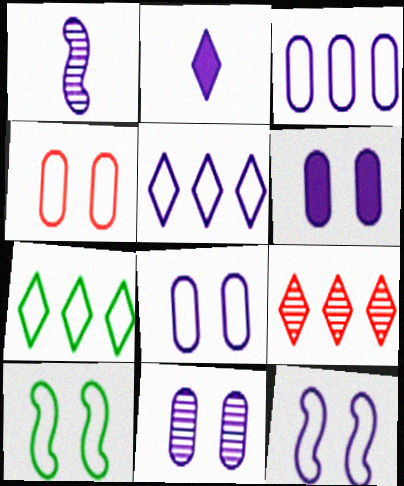[[1, 5, 6], 
[6, 8, 11]]